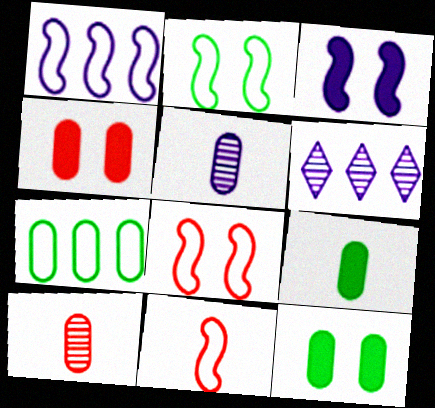[[1, 2, 11], 
[4, 5, 7], 
[6, 8, 9], 
[6, 11, 12]]